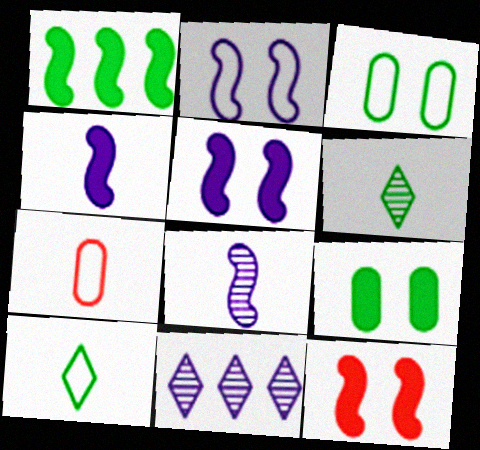[[1, 3, 6], 
[1, 4, 12], 
[4, 6, 7]]